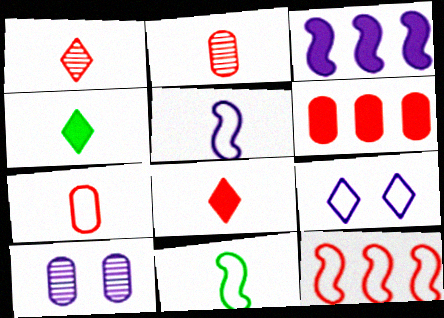[[2, 4, 5], 
[4, 10, 12]]